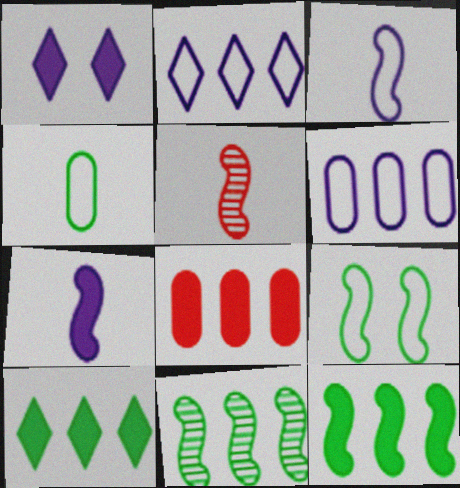[[2, 8, 11]]